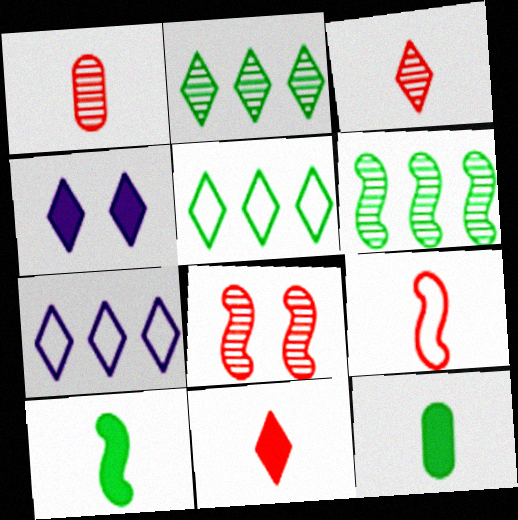[[1, 9, 11], 
[3, 4, 5], 
[7, 8, 12]]